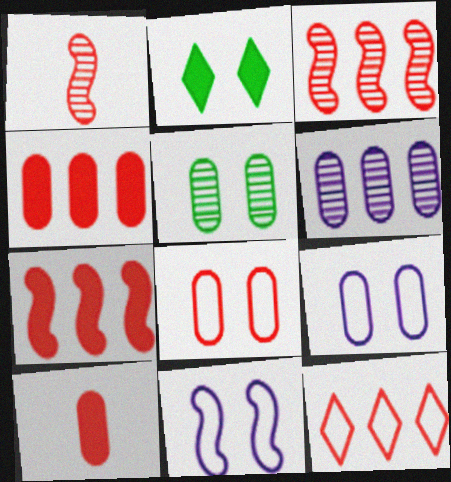[[3, 4, 12]]